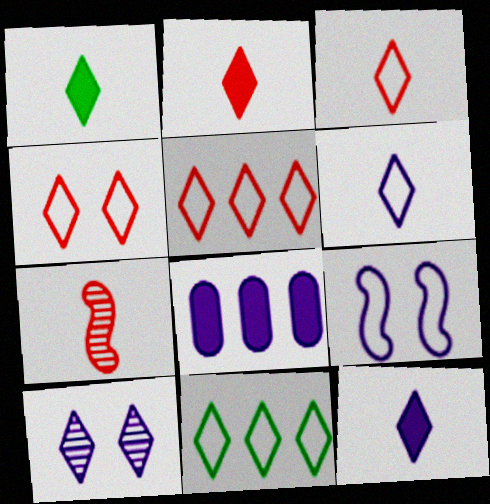[[1, 2, 12], 
[1, 5, 10], 
[2, 10, 11], 
[3, 4, 5], 
[4, 6, 11]]